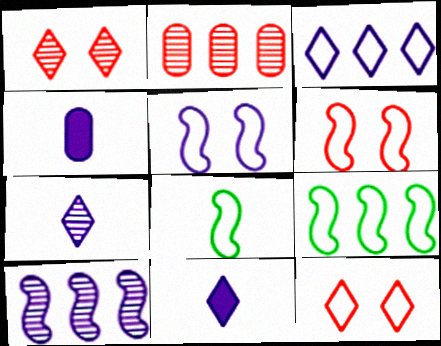[[1, 4, 9]]